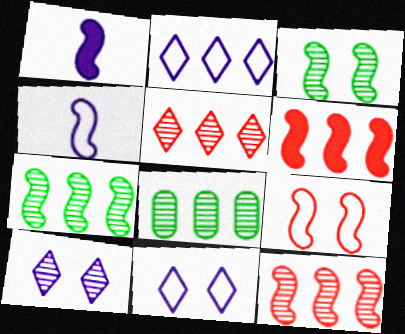[[1, 7, 9], 
[2, 6, 8], 
[3, 4, 6]]